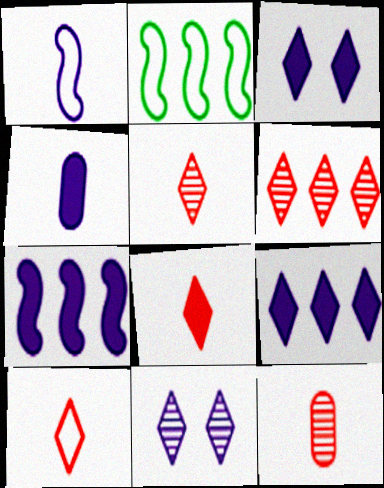[[2, 3, 12], 
[3, 4, 7], 
[5, 8, 10]]